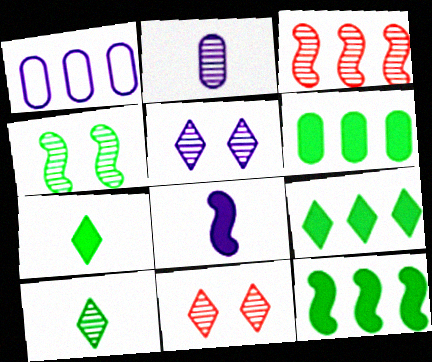[[1, 3, 9], 
[1, 5, 8], 
[6, 9, 12]]